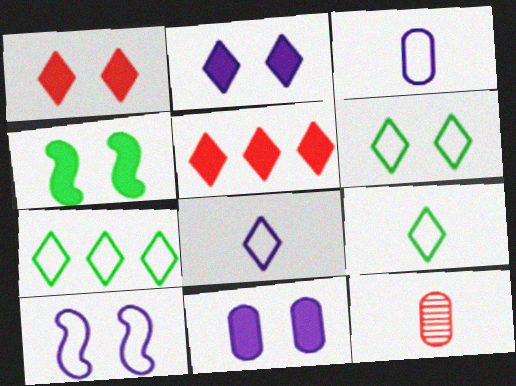[[1, 4, 11], 
[6, 7, 9]]